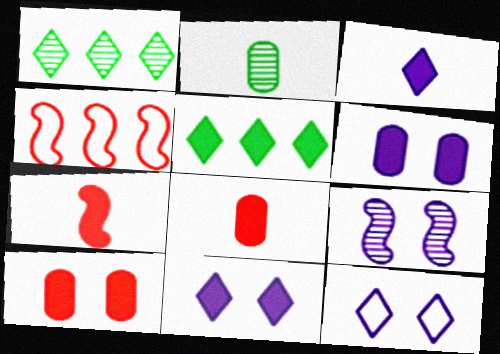[[2, 4, 11], 
[5, 6, 7], 
[6, 9, 12]]